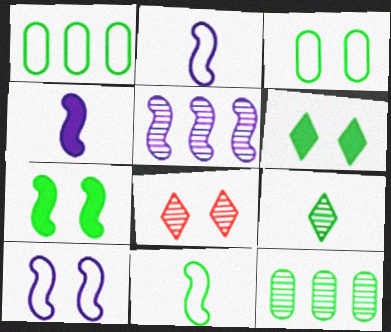[[1, 4, 8], 
[1, 7, 9], 
[4, 5, 10], 
[6, 11, 12]]